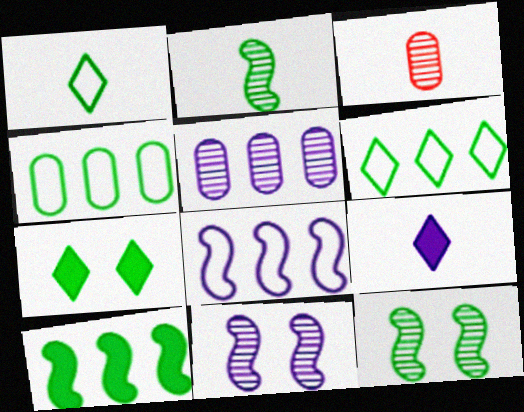[[2, 4, 7], 
[3, 7, 8]]